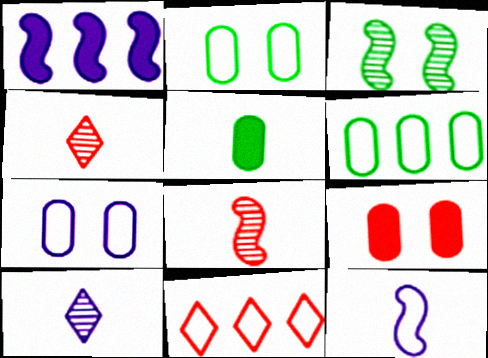[[1, 2, 4], 
[1, 7, 10], 
[2, 11, 12], 
[4, 5, 12], 
[8, 9, 11]]